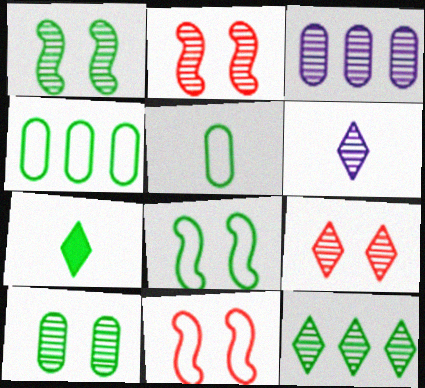[[1, 4, 7], 
[3, 7, 11], 
[6, 9, 12]]